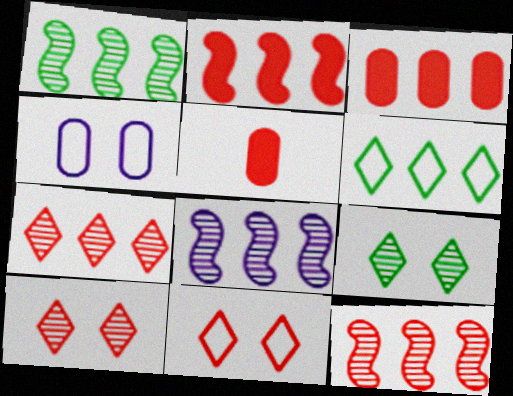[[1, 8, 12], 
[3, 6, 8], 
[5, 11, 12]]